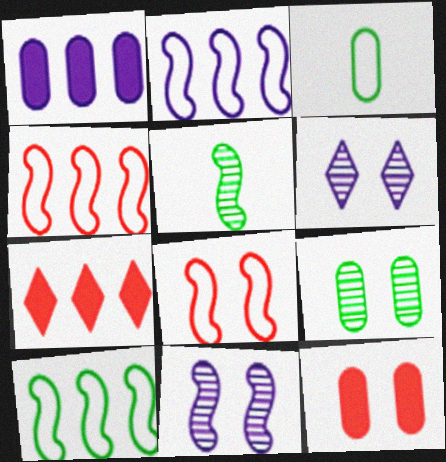[[2, 4, 10], 
[3, 7, 11]]